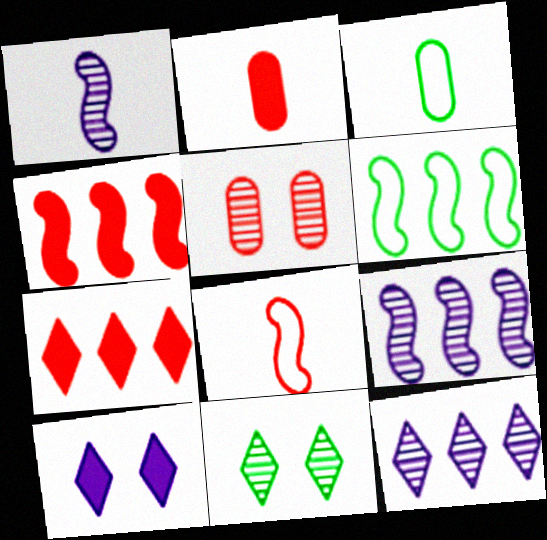[[4, 6, 9], 
[5, 7, 8]]